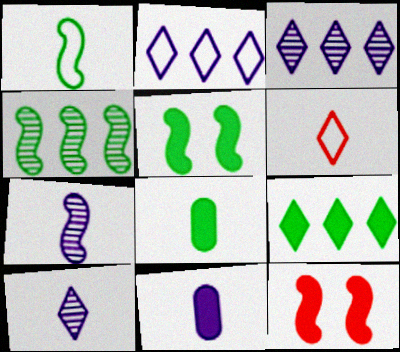[[1, 4, 5], 
[5, 8, 9], 
[6, 7, 8], 
[9, 11, 12]]